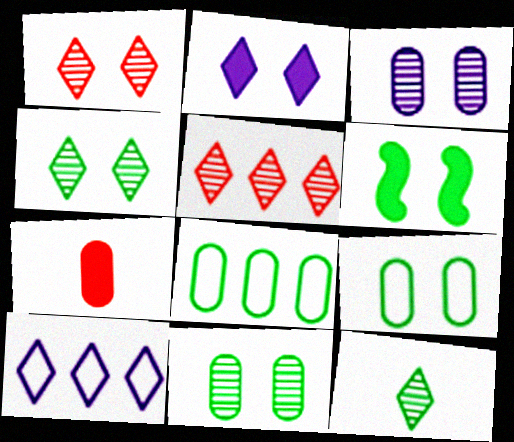[[3, 7, 8], 
[4, 6, 9], 
[6, 8, 12]]